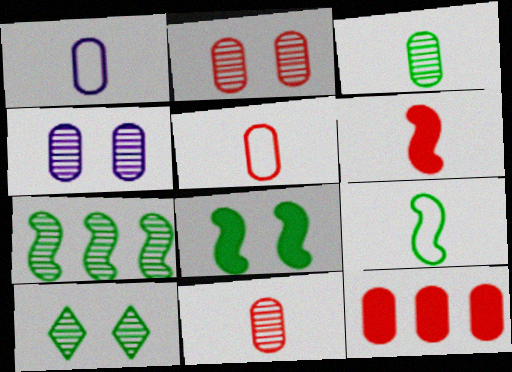[[2, 5, 12], 
[3, 7, 10], 
[7, 8, 9]]